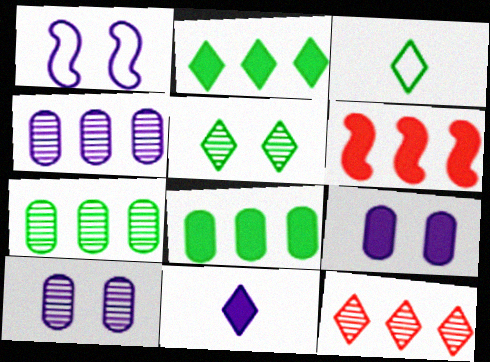[[1, 4, 11], 
[2, 3, 5], 
[3, 6, 10]]